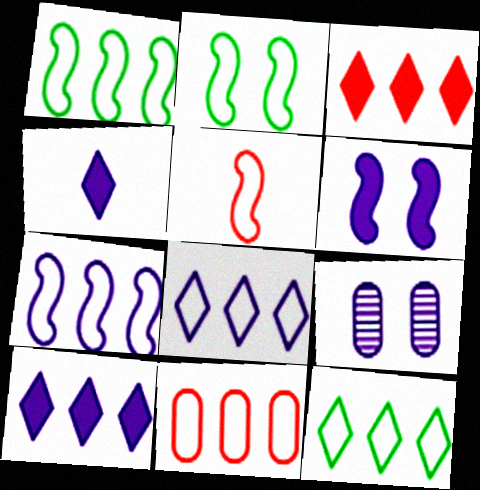[[1, 8, 11], 
[2, 5, 7], 
[4, 7, 9], 
[7, 11, 12]]